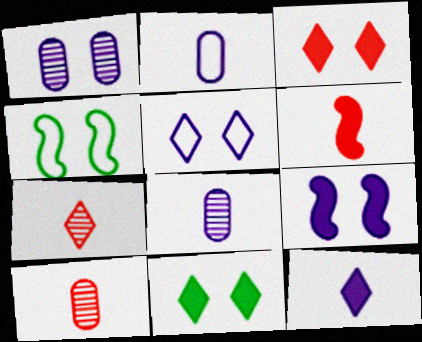[[1, 3, 4], 
[1, 5, 9]]